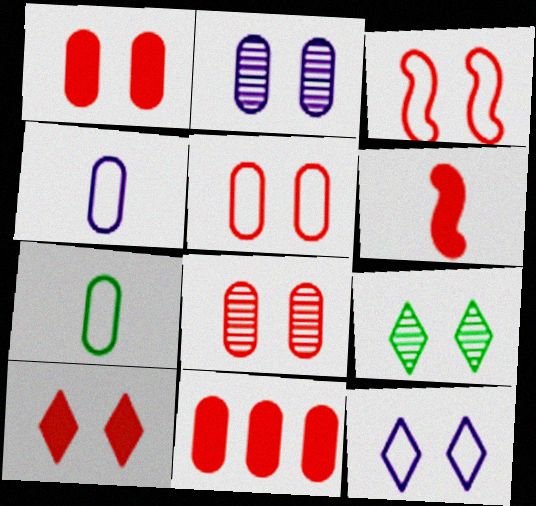[[1, 5, 8], 
[2, 7, 11], 
[3, 8, 10], 
[6, 10, 11], 
[9, 10, 12]]